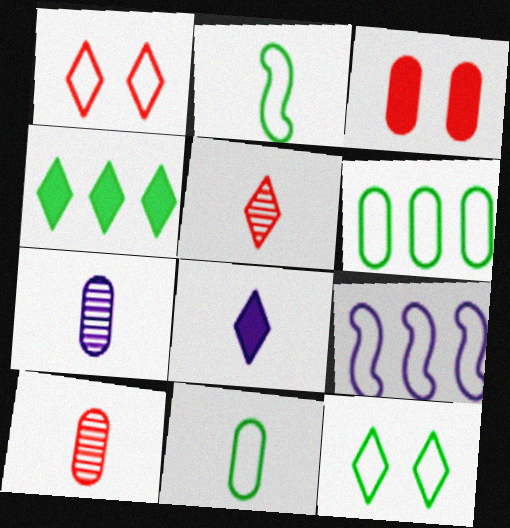[[1, 9, 11], 
[2, 6, 12], 
[2, 8, 10], 
[3, 6, 7]]